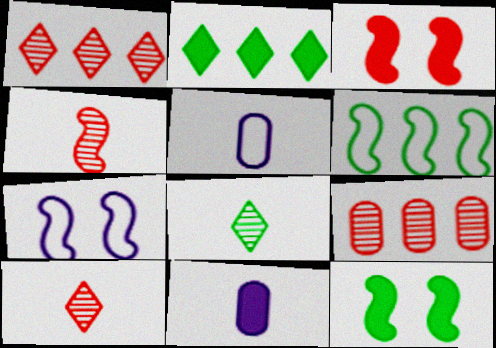[[1, 5, 12], 
[2, 3, 11]]